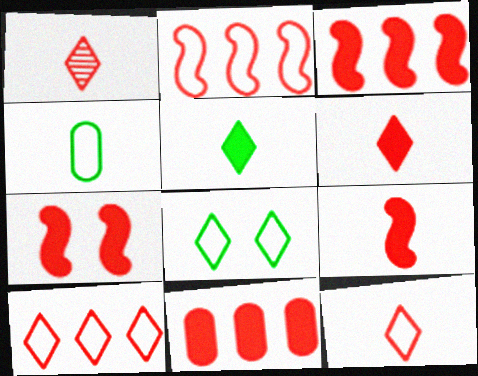[[1, 6, 12], 
[3, 7, 9], 
[6, 7, 11]]